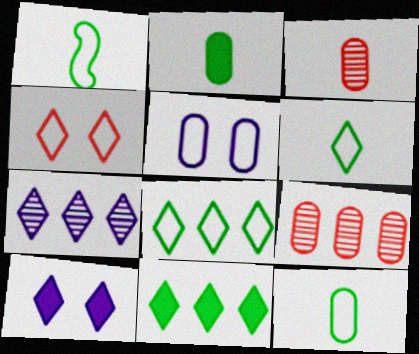[[1, 6, 12], 
[1, 9, 10], 
[2, 5, 9]]